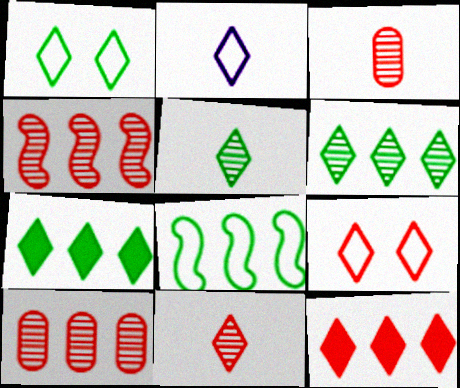[[1, 5, 7], 
[9, 11, 12]]